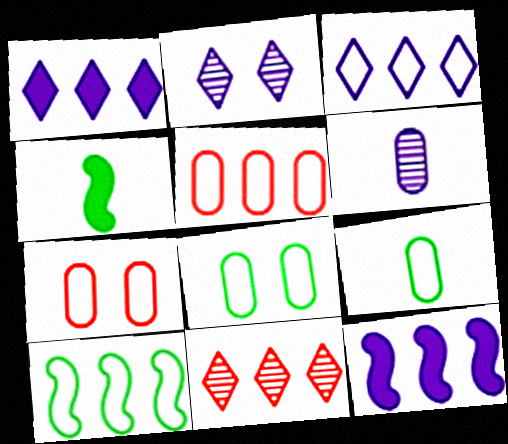[[2, 4, 5], 
[3, 5, 10]]